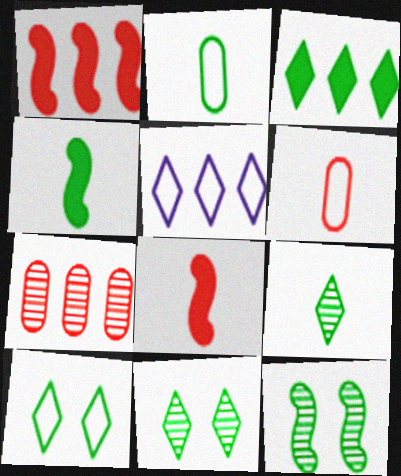[[2, 3, 12], 
[2, 4, 9], 
[3, 9, 10]]